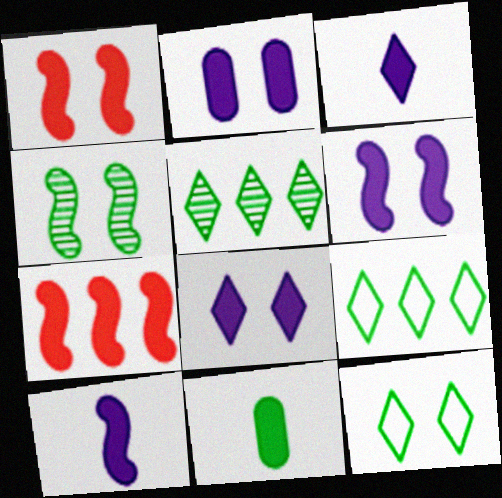[[2, 6, 8], 
[4, 9, 11], 
[7, 8, 11]]